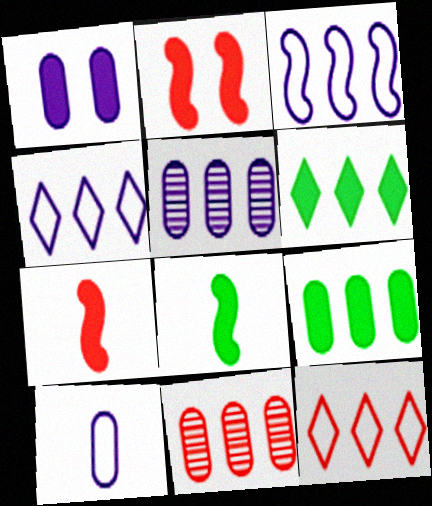[[1, 5, 10], 
[1, 6, 7], 
[3, 6, 11]]